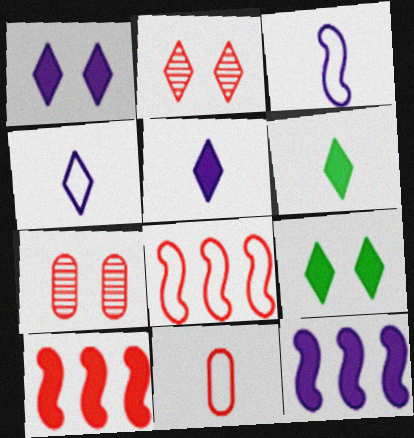[[2, 10, 11]]